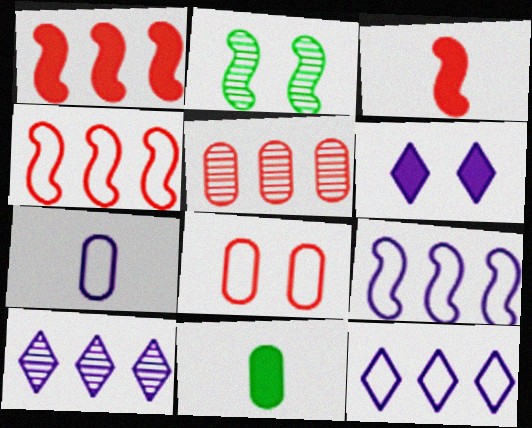[[1, 6, 11], 
[2, 3, 9], 
[2, 6, 8]]